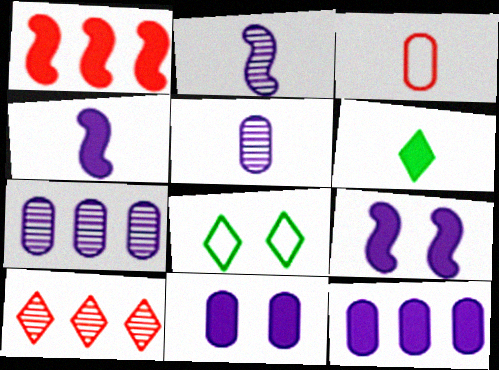[[1, 5, 8], 
[1, 6, 11], 
[2, 3, 6]]